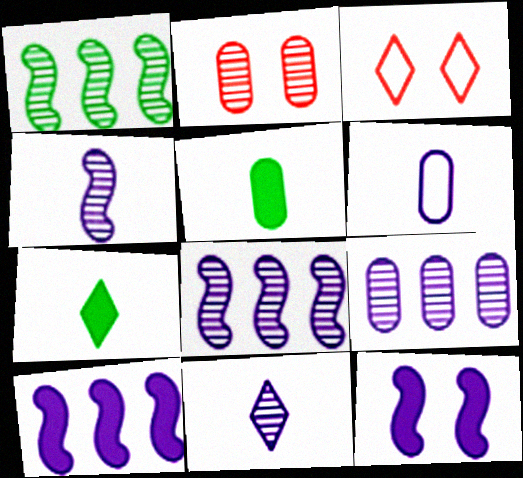[[1, 2, 11], 
[3, 5, 8]]